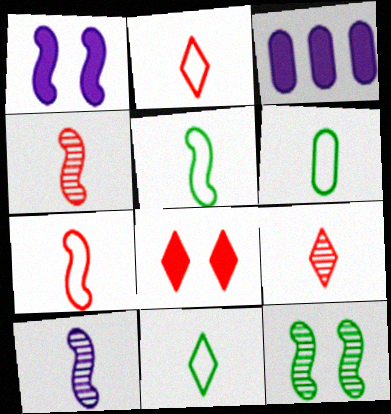[[2, 3, 12], 
[5, 6, 11]]